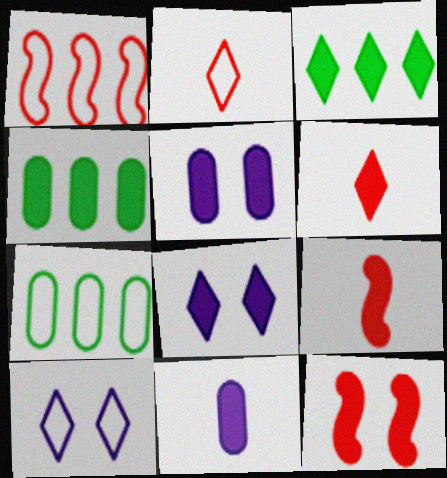[[3, 5, 9], 
[3, 6, 8], 
[3, 11, 12], 
[4, 8, 9]]